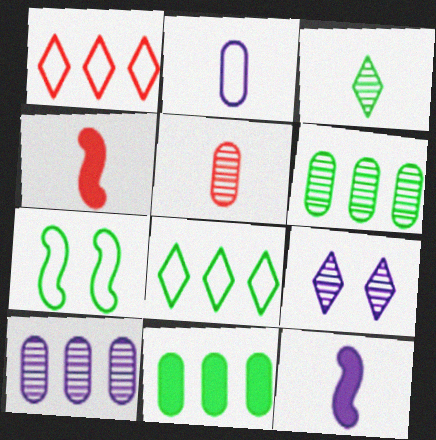[[1, 2, 7], 
[2, 3, 4], 
[3, 7, 11]]